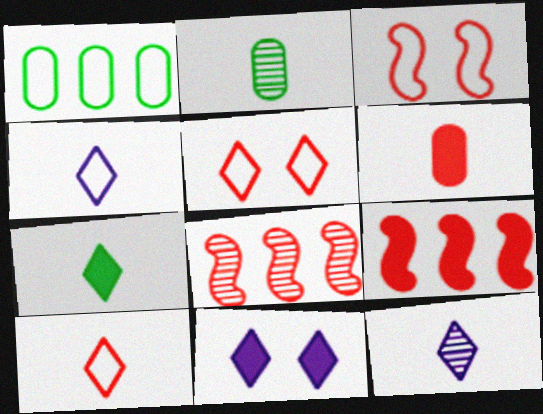[[1, 3, 4], 
[5, 6, 8], 
[7, 10, 12]]